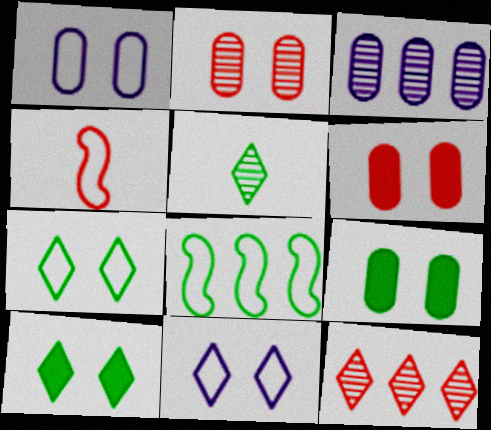[[1, 2, 9], 
[3, 4, 10], 
[4, 6, 12], 
[5, 8, 9]]